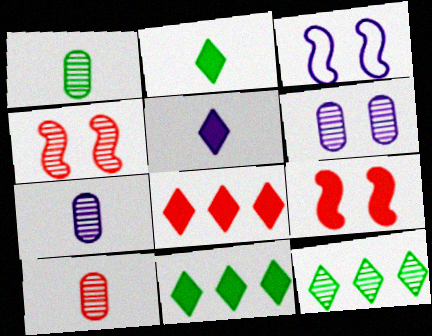[[1, 3, 8], 
[1, 7, 10], 
[3, 10, 11], 
[4, 7, 12]]